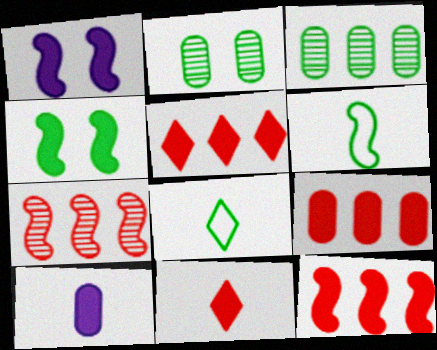[[1, 6, 7], 
[3, 4, 8], 
[4, 5, 10], 
[5, 9, 12]]